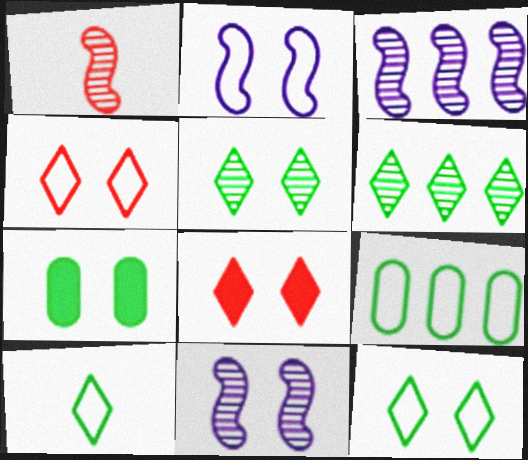[[4, 7, 11]]